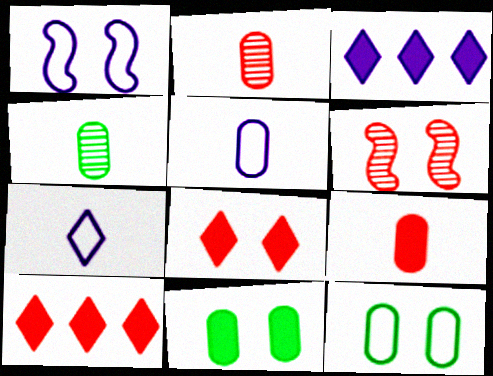[[1, 4, 10], 
[4, 5, 9]]